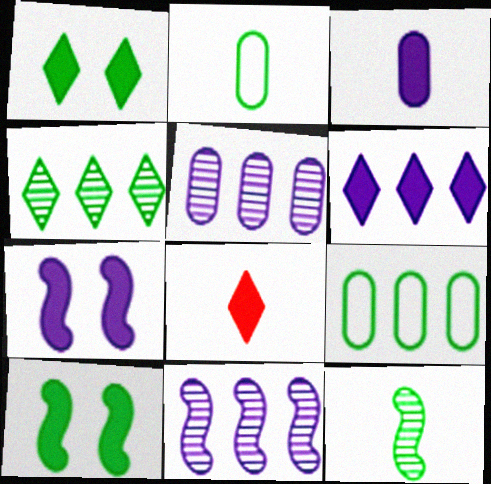[[1, 6, 8], 
[1, 9, 12], 
[2, 4, 10], 
[3, 6, 7]]